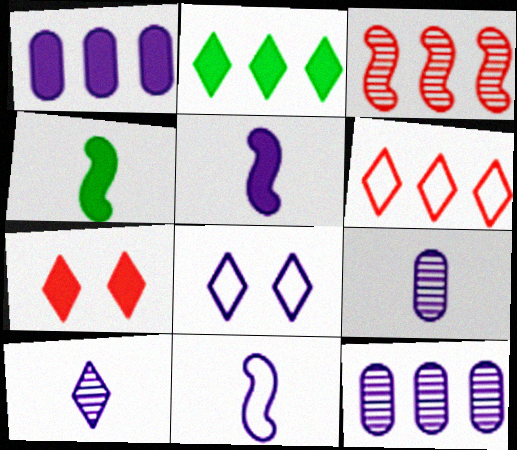[[1, 4, 7], 
[5, 8, 12]]